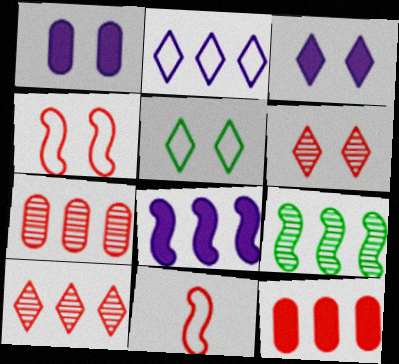[[2, 9, 12], 
[3, 5, 6], 
[6, 11, 12]]